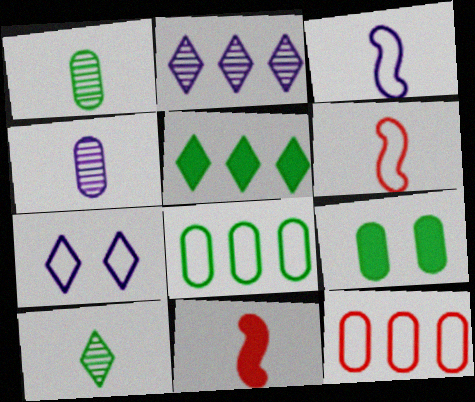[[1, 8, 9], 
[2, 6, 9], 
[4, 9, 12], 
[6, 7, 8]]